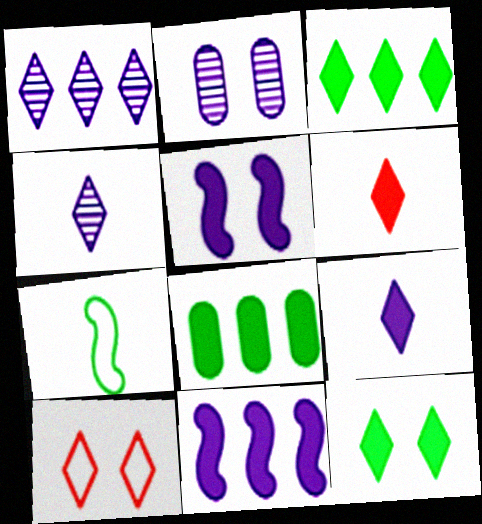[[3, 4, 10], 
[5, 6, 8]]